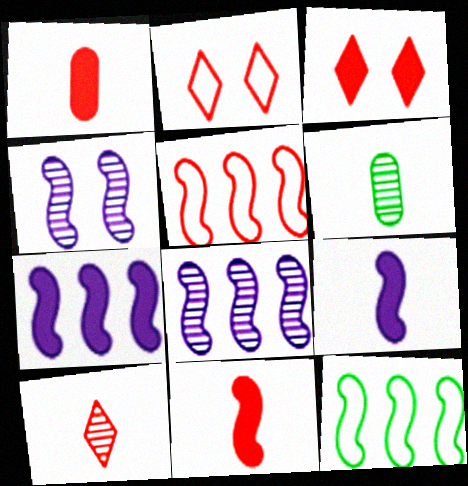[[2, 6, 7], 
[4, 11, 12]]